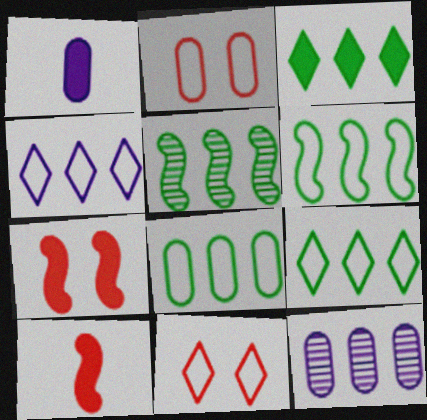[[1, 3, 7], 
[1, 5, 11], 
[3, 5, 8], 
[6, 8, 9]]